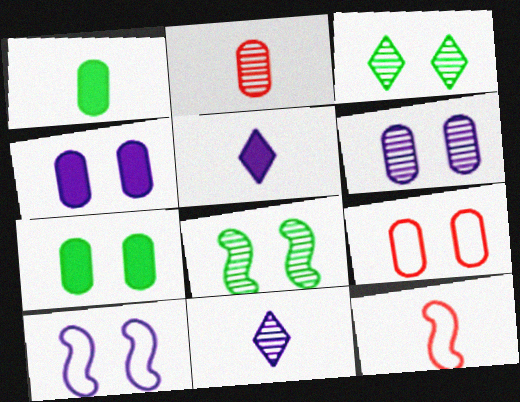[[1, 11, 12], 
[6, 7, 9]]